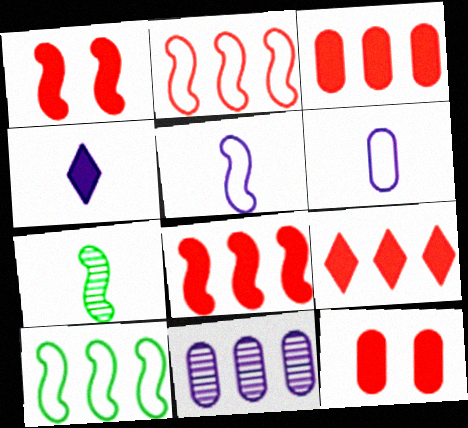[[3, 8, 9], 
[9, 10, 11]]